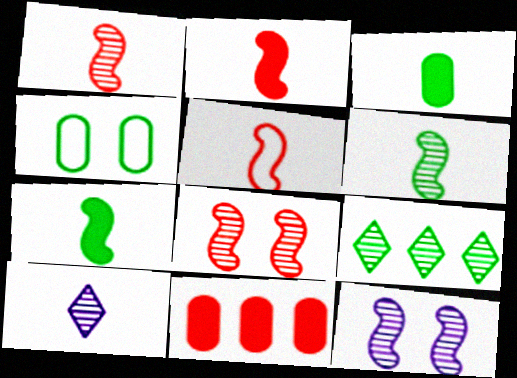[[1, 2, 5], 
[3, 5, 10], 
[4, 7, 9]]